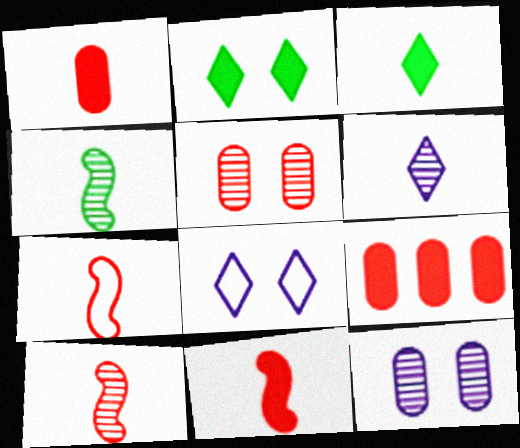[[4, 8, 9], 
[7, 10, 11]]